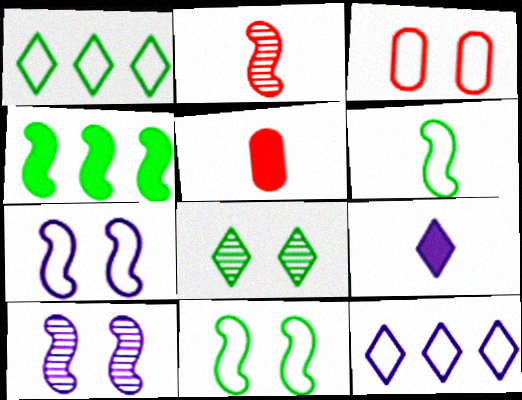[[1, 5, 10], 
[2, 4, 7], 
[3, 6, 12]]